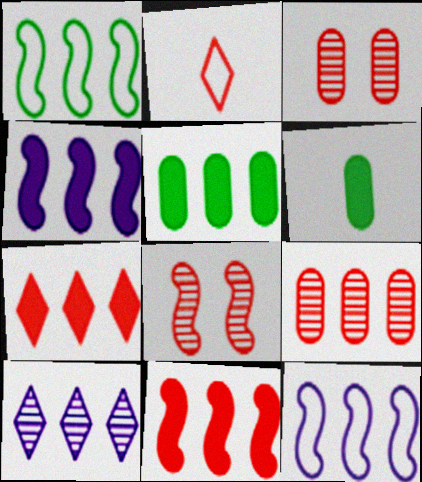[[2, 3, 11], 
[4, 5, 7]]